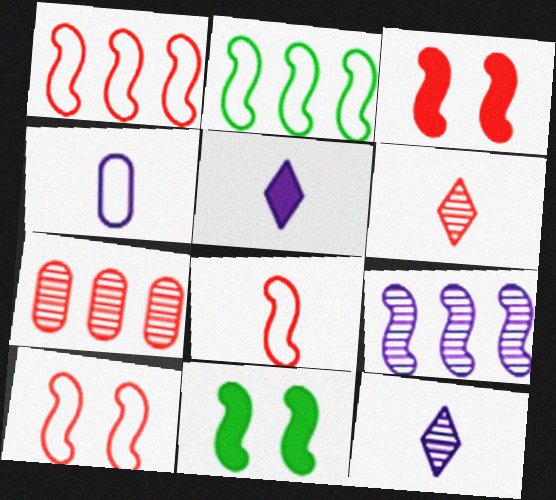[[1, 8, 10], 
[8, 9, 11]]